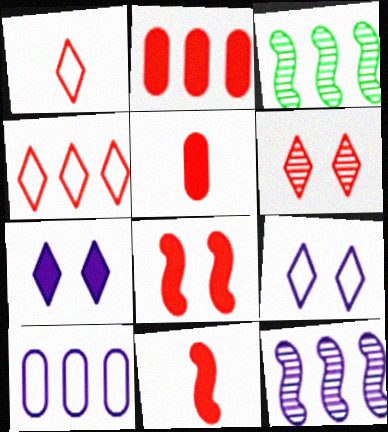[[3, 5, 9]]